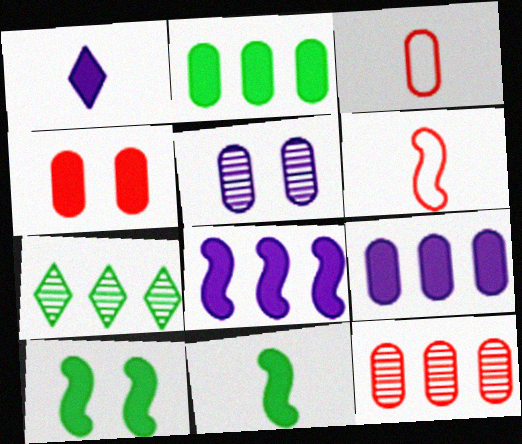[[2, 3, 5], 
[3, 4, 12]]